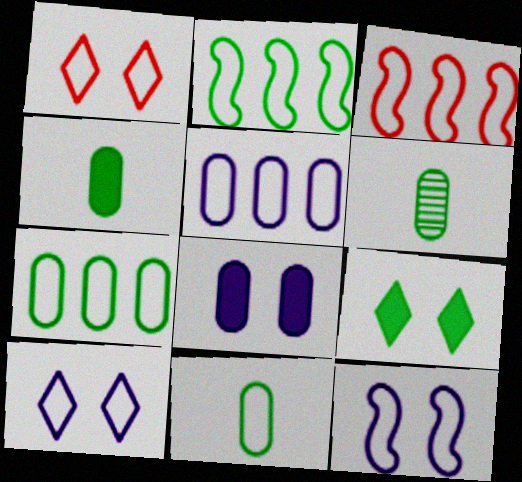[[2, 6, 9], 
[3, 10, 11], 
[4, 6, 11]]